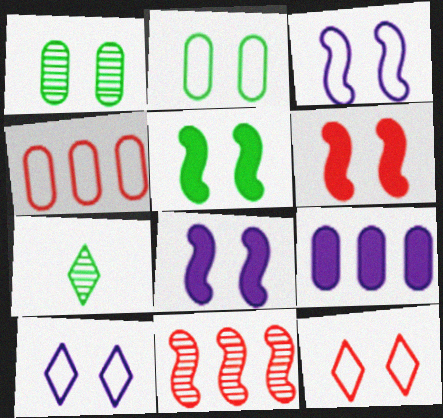[[1, 6, 10], 
[1, 8, 12], 
[2, 3, 12], 
[4, 7, 8], 
[5, 6, 8]]